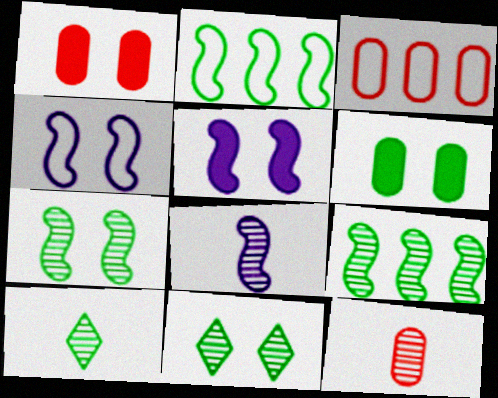[[1, 3, 12], 
[1, 4, 11], 
[2, 6, 10], 
[3, 5, 10], 
[8, 10, 12]]